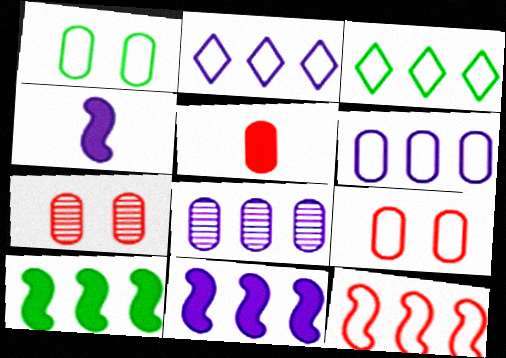[[1, 5, 8], 
[2, 8, 11], 
[3, 4, 7], 
[3, 6, 12]]